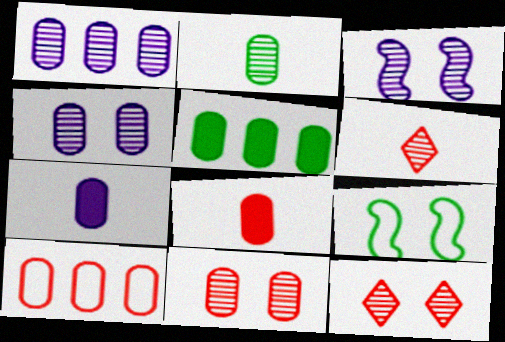[[1, 2, 11], 
[1, 5, 10], 
[8, 10, 11]]